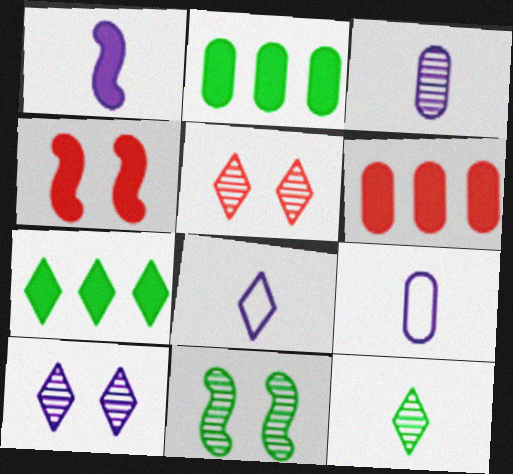[[1, 3, 8], 
[5, 7, 8], 
[6, 8, 11]]